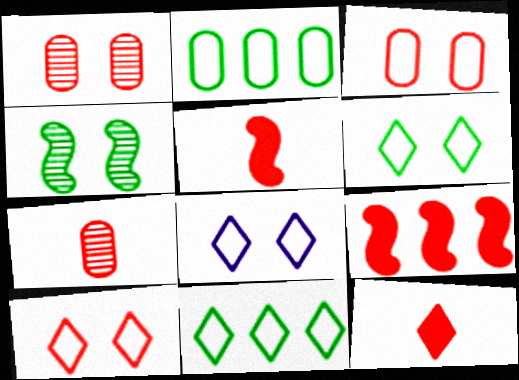[[6, 8, 10], 
[7, 9, 10]]